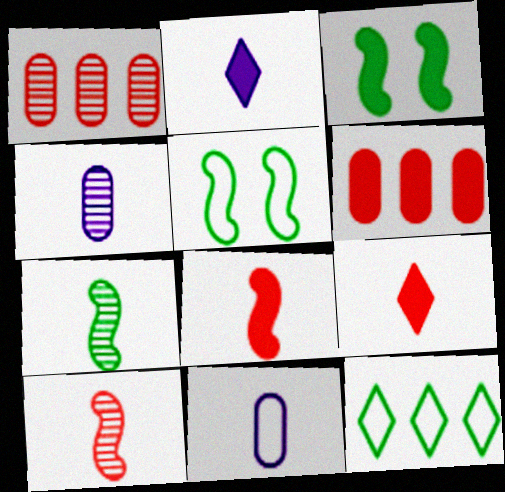[[1, 2, 5], 
[2, 3, 6], 
[7, 9, 11]]